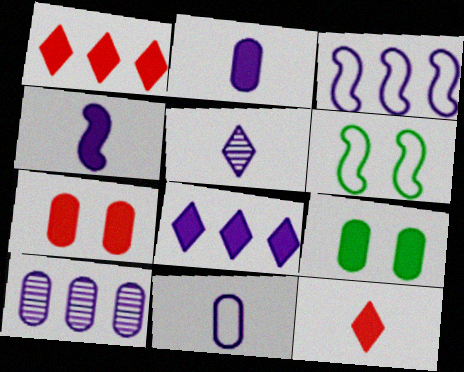[[1, 4, 9], 
[3, 8, 10], 
[4, 5, 11], 
[6, 10, 12]]